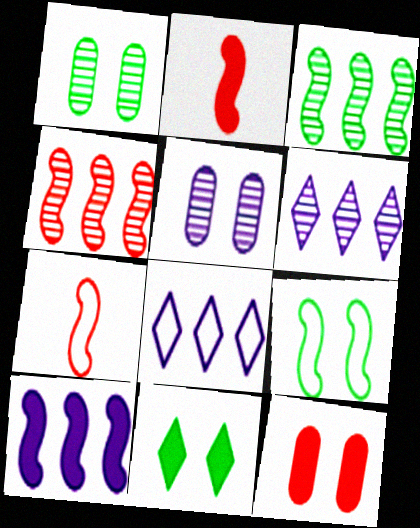[[1, 2, 8], 
[1, 9, 11]]